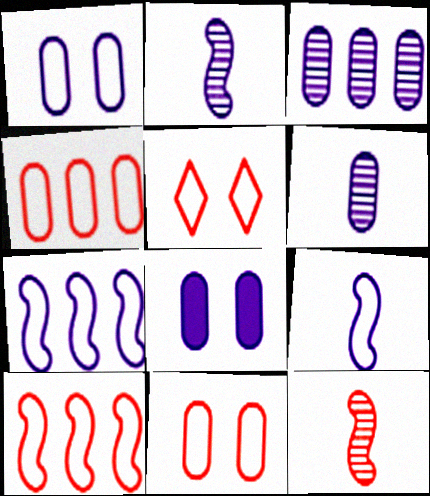[]